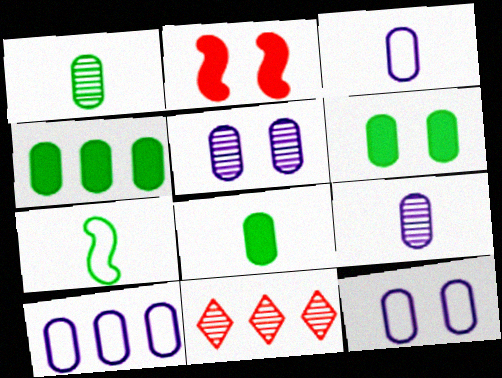[[3, 10, 12], 
[4, 6, 8]]